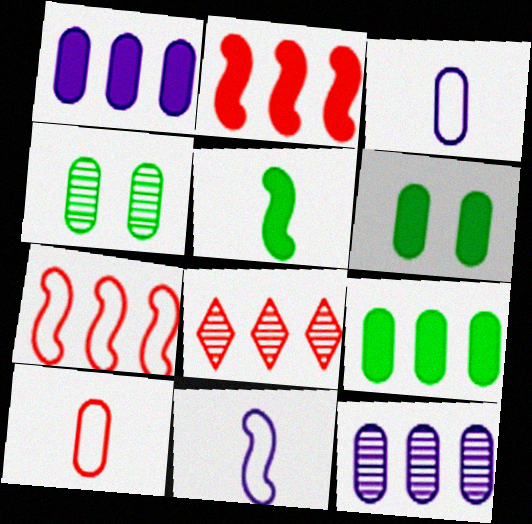[[1, 4, 10], 
[6, 8, 11], 
[6, 10, 12]]